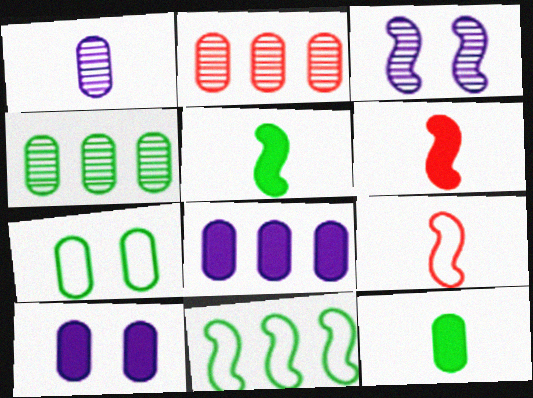[[3, 6, 11], 
[4, 7, 12]]